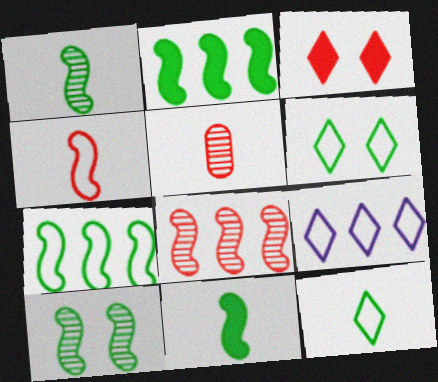[[7, 10, 11]]